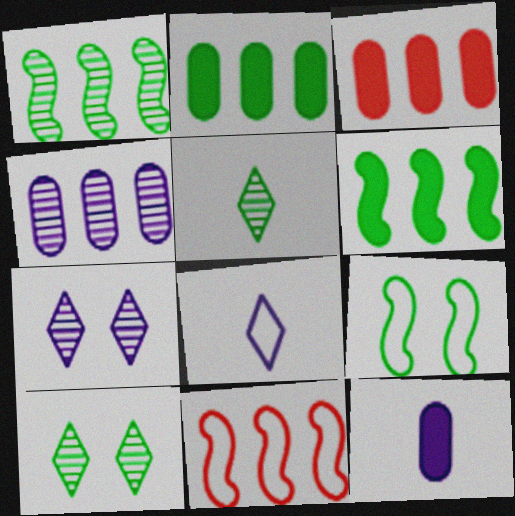[[2, 5, 9], 
[10, 11, 12]]